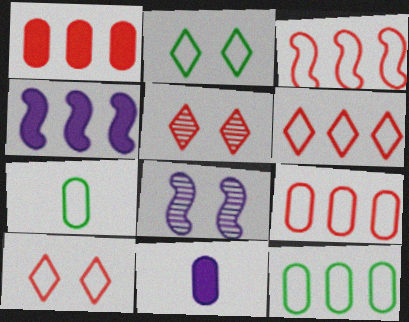[[3, 6, 9], 
[4, 5, 7]]